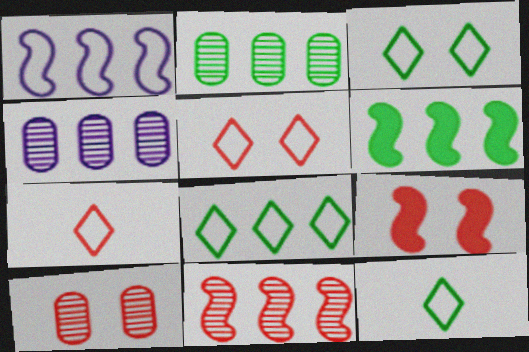[[1, 6, 11], 
[2, 6, 8], 
[3, 8, 12], 
[4, 9, 12], 
[5, 9, 10]]